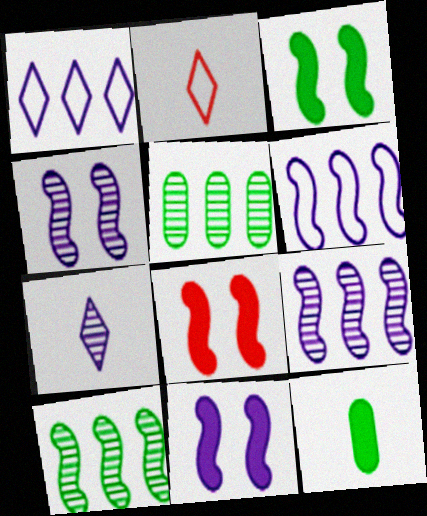[[2, 5, 11], 
[3, 8, 11]]